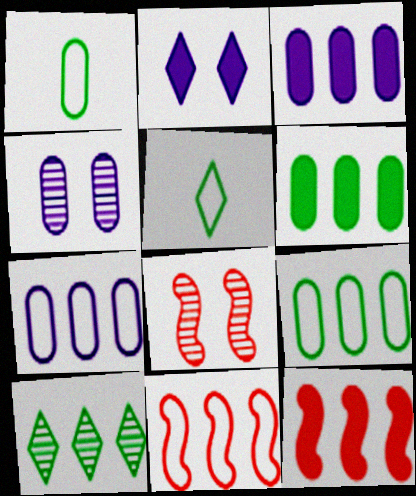[[3, 5, 8], 
[3, 10, 11], 
[4, 5, 12], 
[7, 10, 12]]